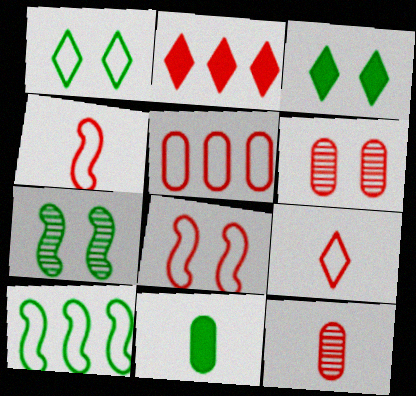[[2, 4, 6], 
[2, 8, 12], 
[5, 8, 9]]